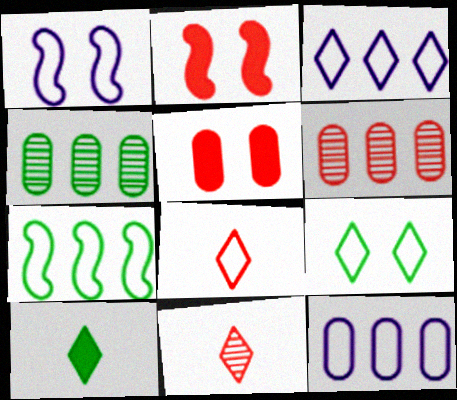[[1, 6, 10], 
[2, 6, 8], 
[3, 8, 9]]